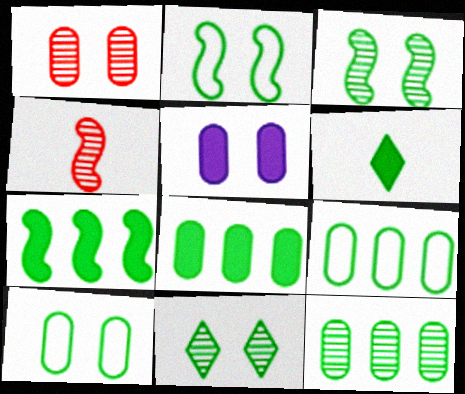[[1, 5, 10], 
[2, 6, 12], 
[3, 6, 9], 
[8, 9, 12]]